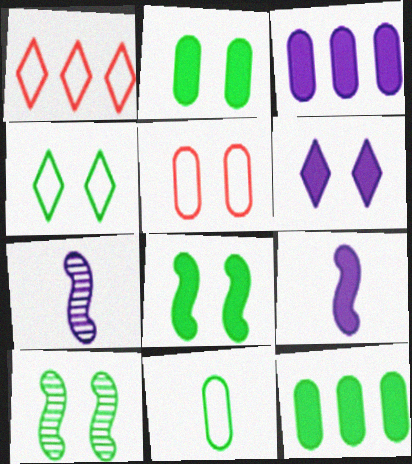[[1, 2, 7], 
[2, 4, 10], 
[3, 6, 9], 
[5, 6, 10]]